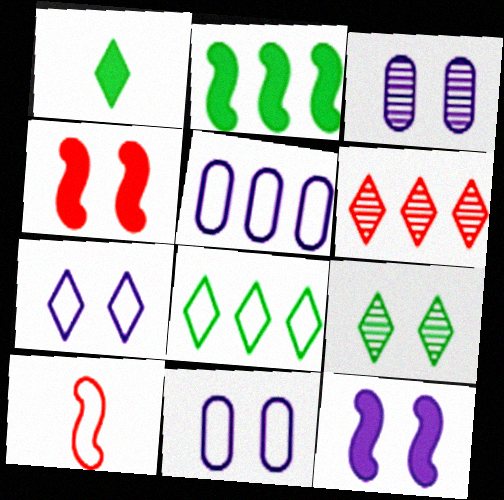[[1, 6, 7], 
[1, 8, 9], 
[2, 5, 6], 
[3, 7, 12], 
[4, 9, 11], 
[8, 10, 11]]